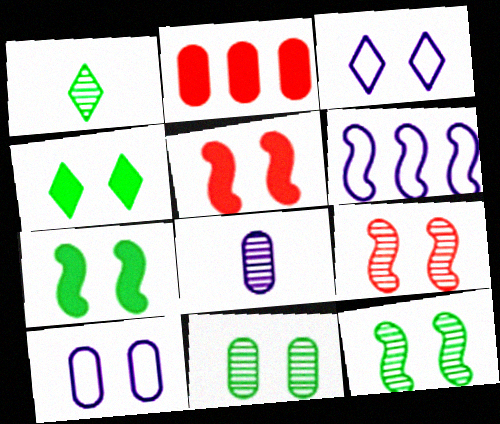[[3, 5, 11], 
[4, 9, 10]]